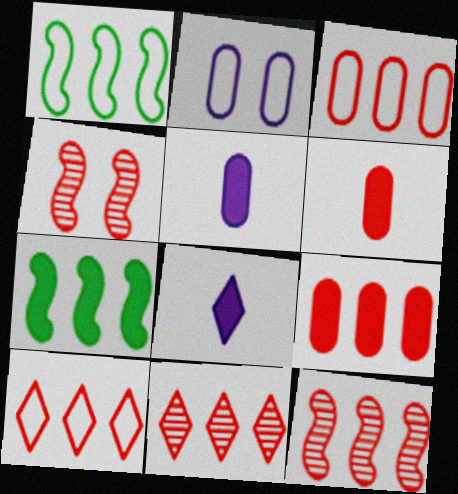[[4, 6, 10], 
[9, 10, 12]]